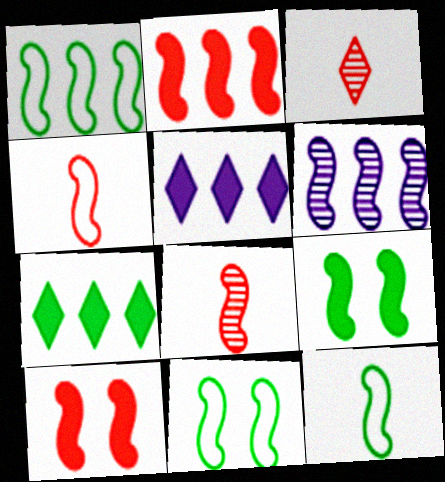[[1, 2, 6], 
[1, 11, 12], 
[4, 6, 9], 
[6, 10, 12]]